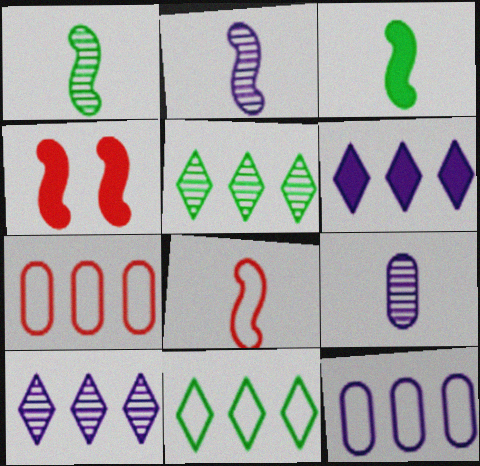[[2, 3, 8], 
[4, 9, 11]]